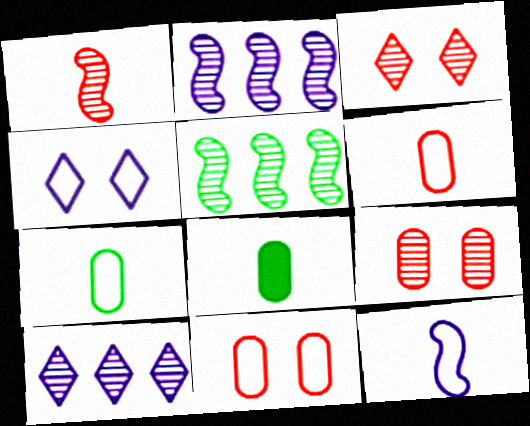[]